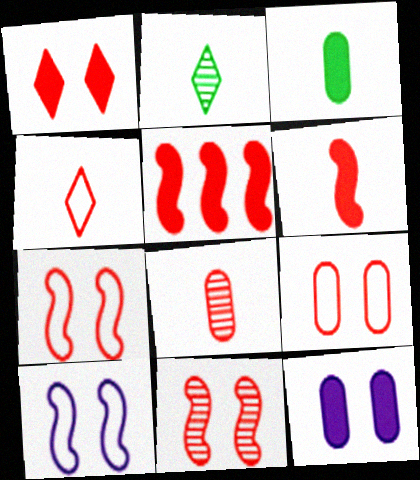[[1, 9, 11], 
[4, 6, 8]]